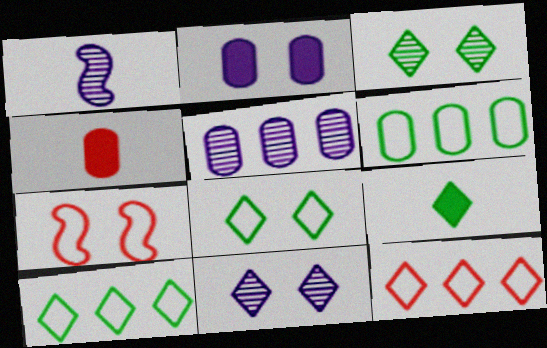[[1, 5, 11], 
[2, 3, 7], 
[3, 9, 10], 
[5, 7, 9], 
[9, 11, 12]]